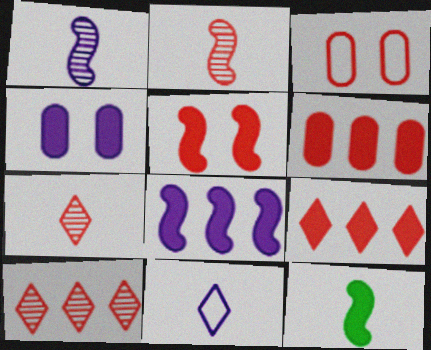[[2, 3, 9], 
[4, 9, 12], 
[5, 8, 12]]